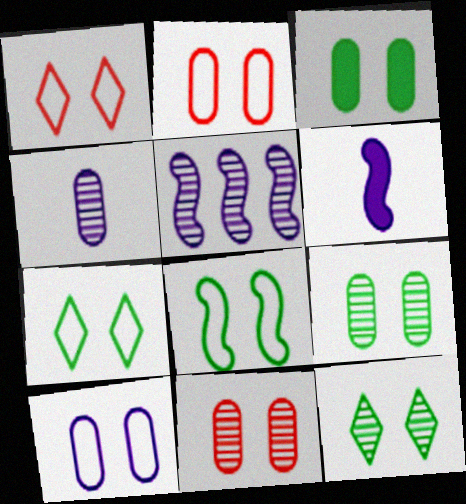[[1, 8, 10], 
[3, 8, 12], 
[3, 10, 11]]